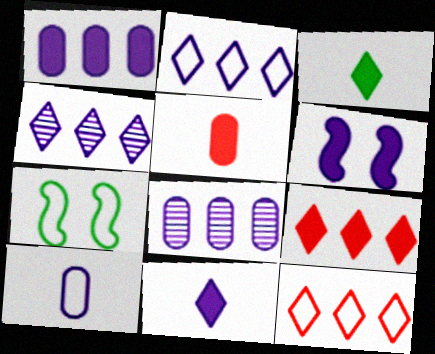[[1, 6, 11], 
[4, 5, 7], 
[4, 6, 10], 
[7, 10, 12]]